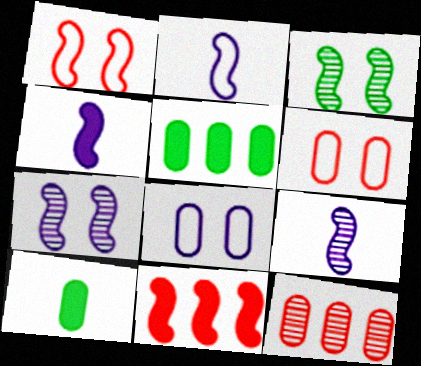[[2, 3, 11], 
[2, 4, 9], 
[8, 10, 12]]